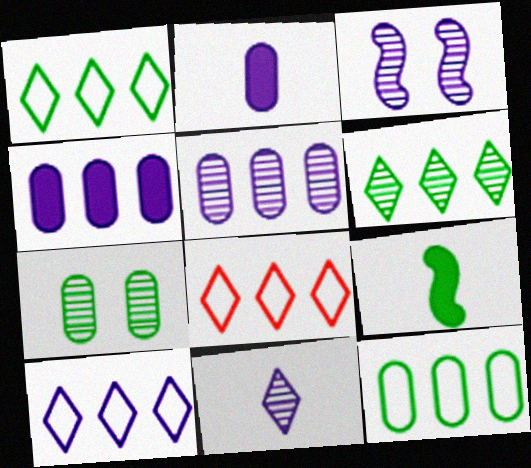[[1, 7, 9], 
[1, 8, 10], 
[2, 3, 10], 
[3, 5, 11]]